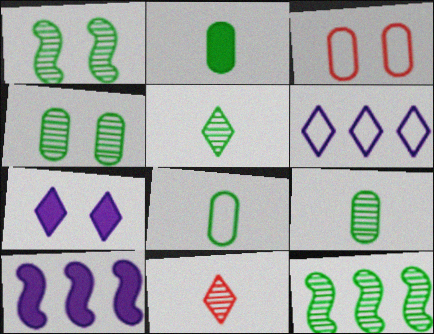[[1, 3, 7], 
[2, 8, 9], 
[3, 5, 10], 
[4, 5, 12]]